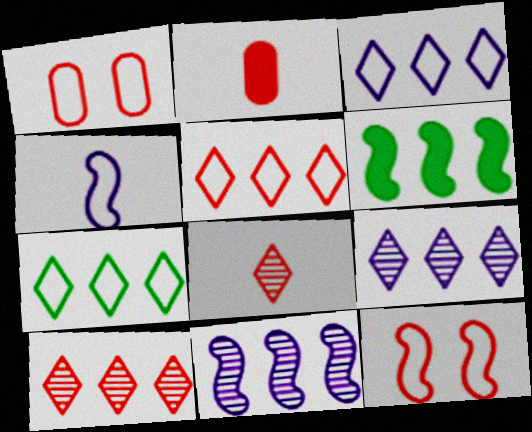[[1, 4, 7], 
[2, 10, 12], 
[3, 5, 7]]